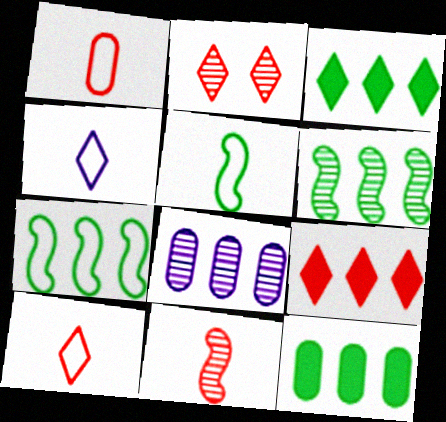[[1, 4, 5], 
[2, 3, 4], 
[2, 9, 10], 
[7, 8, 9]]